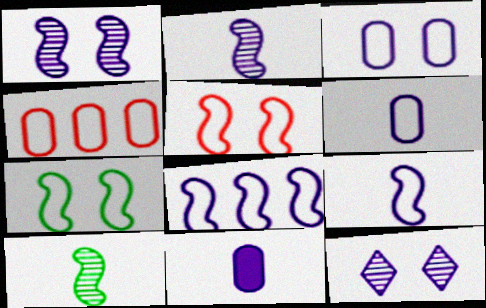[[8, 11, 12]]